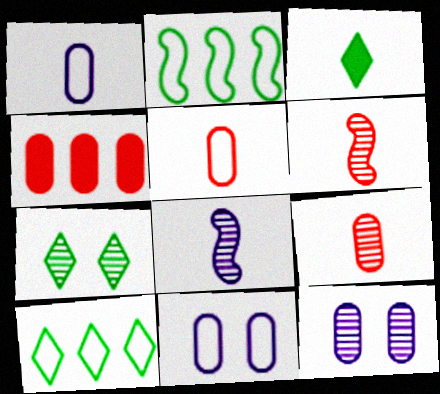[[1, 3, 6], 
[3, 5, 8], 
[3, 7, 10]]